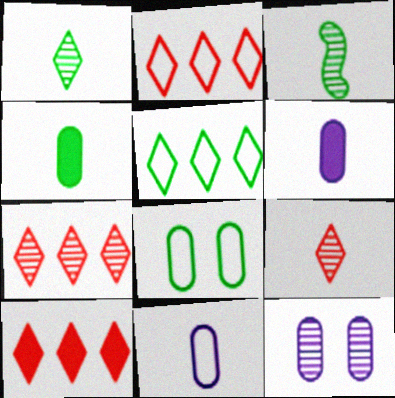[[2, 7, 10], 
[3, 7, 12]]